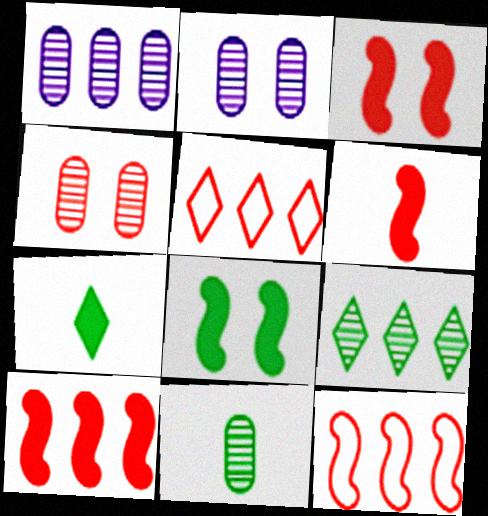[[1, 4, 11], 
[2, 7, 12], 
[3, 6, 10], 
[4, 5, 6]]